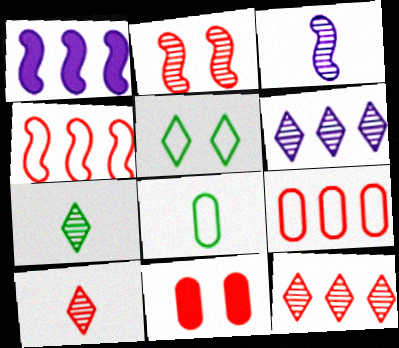[[4, 10, 11]]